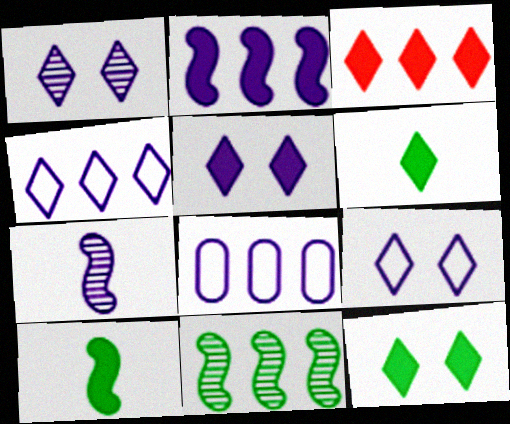[[1, 5, 9], 
[3, 5, 6], 
[3, 8, 11], 
[5, 7, 8]]